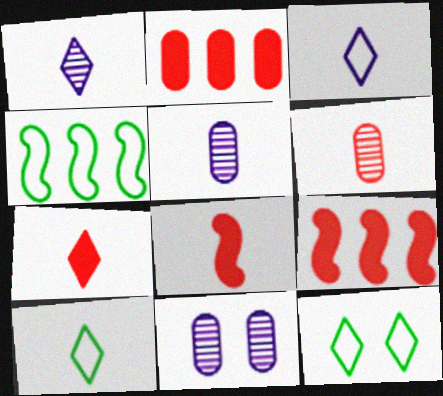[[1, 7, 10], 
[4, 7, 11], 
[5, 8, 10], 
[5, 9, 12], 
[9, 10, 11]]